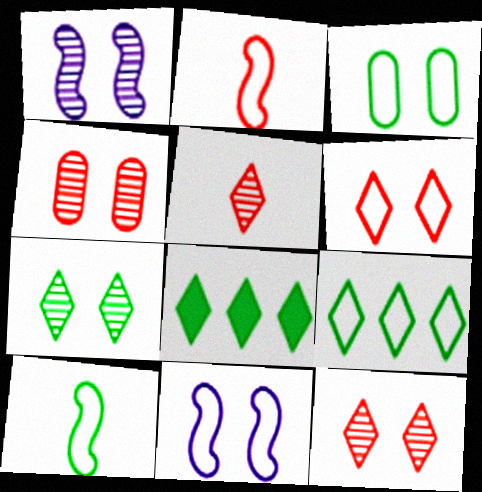[[1, 4, 7], 
[3, 6, 11], 
[3, 9, 10]]